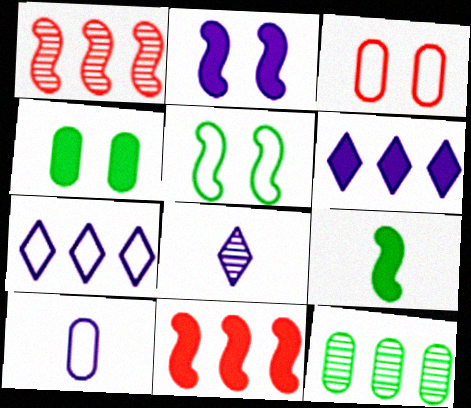[[2, 9, 11], 
[7, 11, 12]]